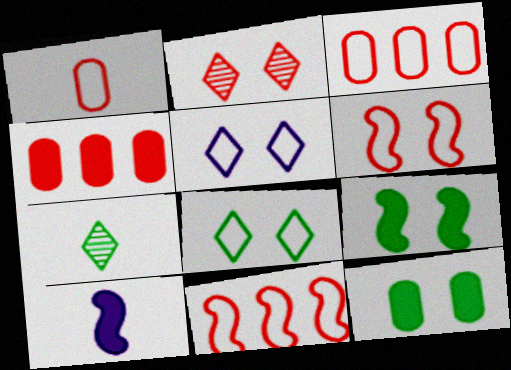[[1, 7, 10]]